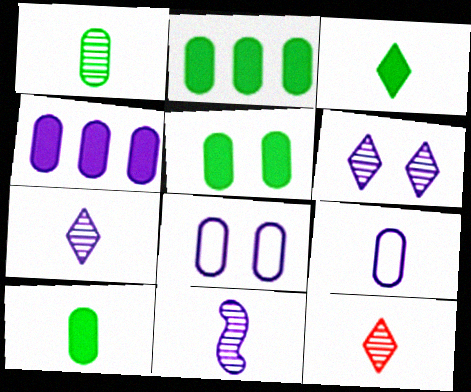[[1, 11, 12], 
[2, 5, 10]]